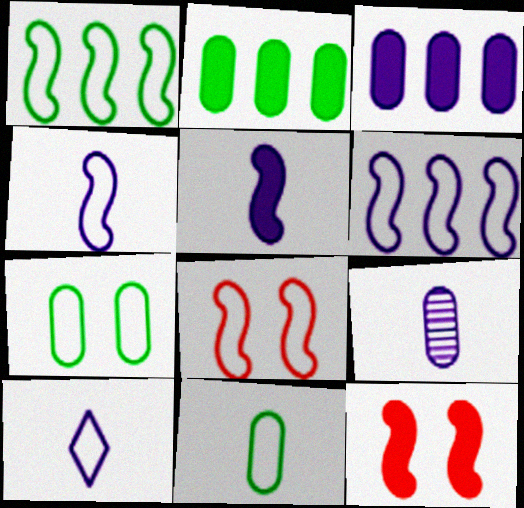[[1, 4, 8], 
[5, 9, 10]]